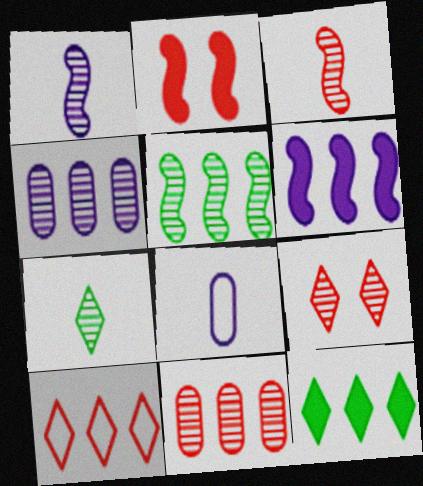[[3, 9, 11]]